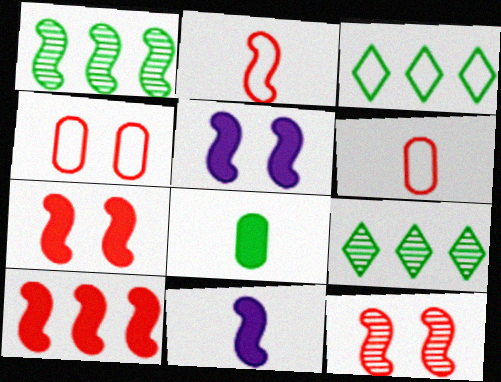[[1, 2, 5], 
[2, 10, 12], 
[4, 9, 11], 
[5, 6, 9]]